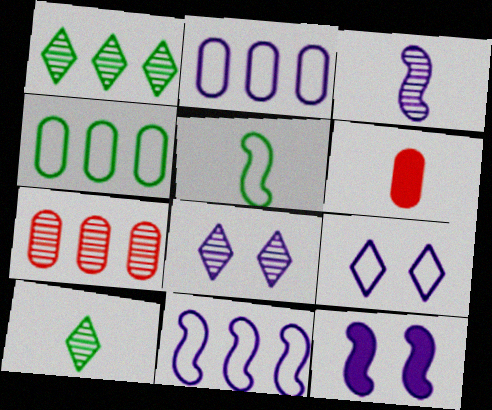[[3, 11, 12]]